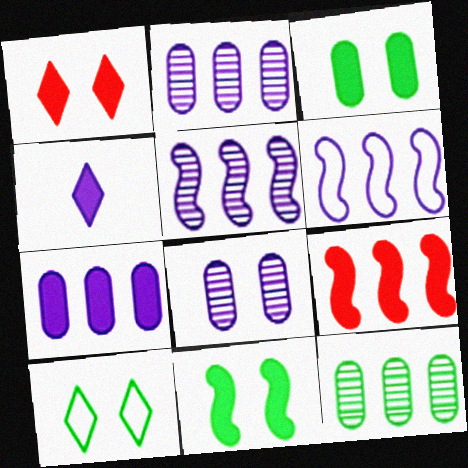[[3, 4, 9], 
[4, 6, 8]]